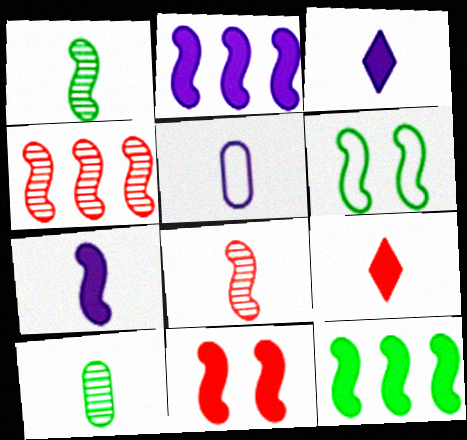[[1, 5, 9], 
[1, 6, 12], 
[2, 6, 8], 
[4, 6, 7], 
[7, 11, 12]]